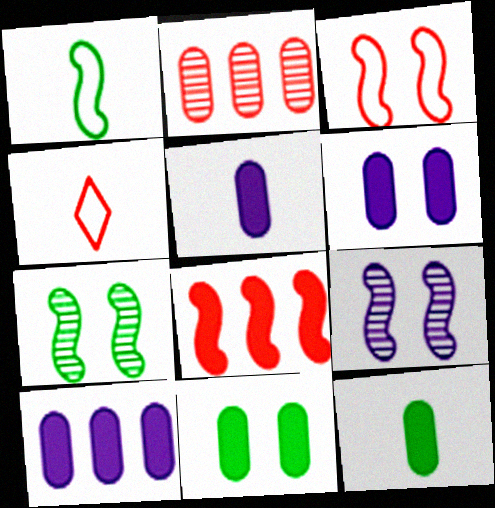[[1, 8, 9], 
[4, 7, 10], 
[5, 6, 10]]